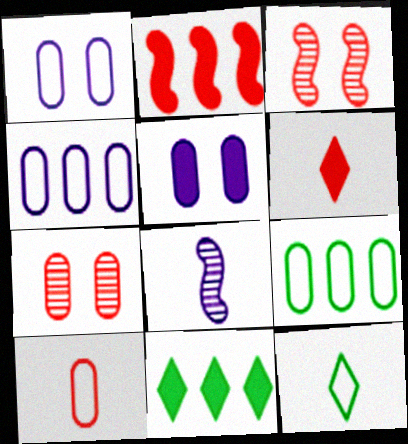[[1, 9, 10]]